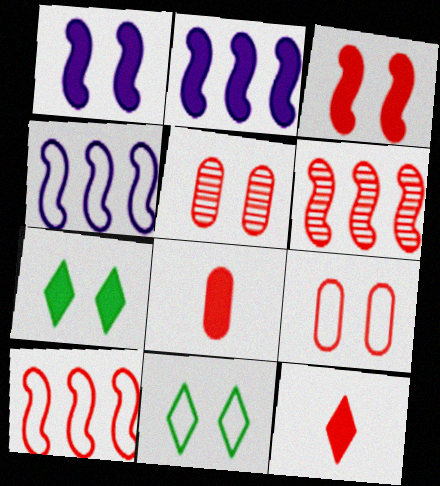[[1, 5, 11], 
[2, 7, 8], 
[5, 10, 12], 
[6, 9, 12]]